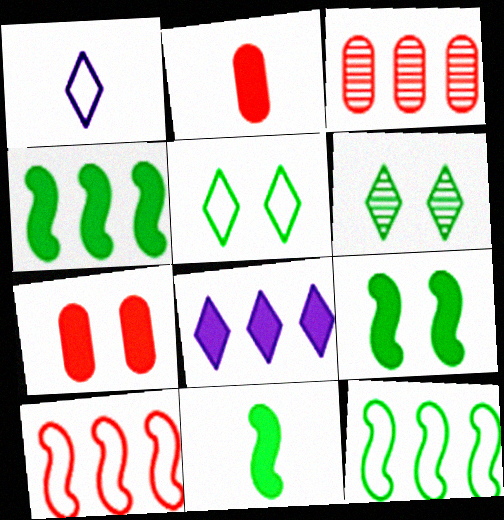[[1, 3, 9], 
[2, 8, 9], 
[3, 8, 12], 
[4, 9, 11], 
[7, 8, 11]]